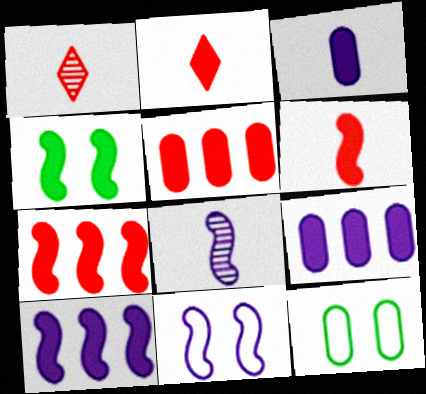[[1, 10, 12], 
[2, 4, 9], 
[4, 6, 10], 
[8, 10, 11]]